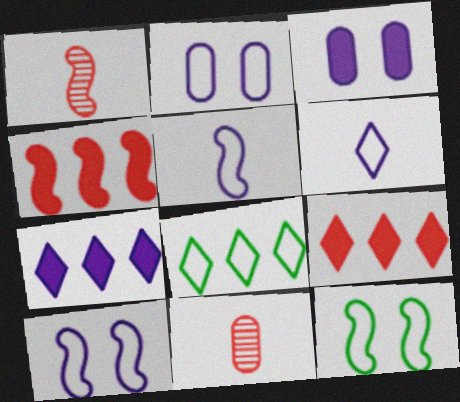[[1, 3, 8], 
[7, 11, 12]]